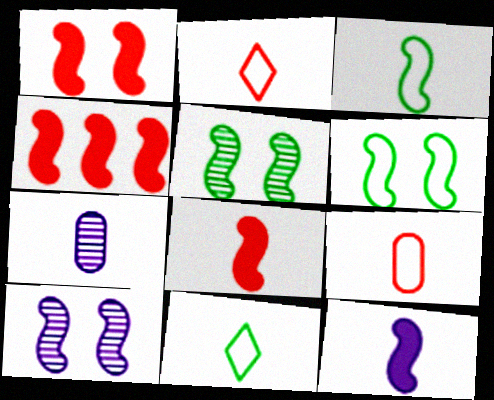[[1, 4, 8], 
[1, 6, 10], 
[3, 4, 10], 
[7, 8, 11]]